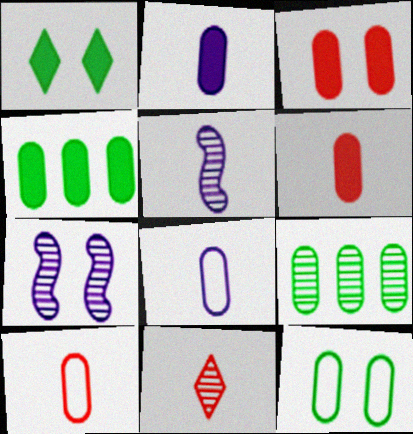[[2, 3, 4], 
[3, 8, 9], 
[7, 9, 11]]